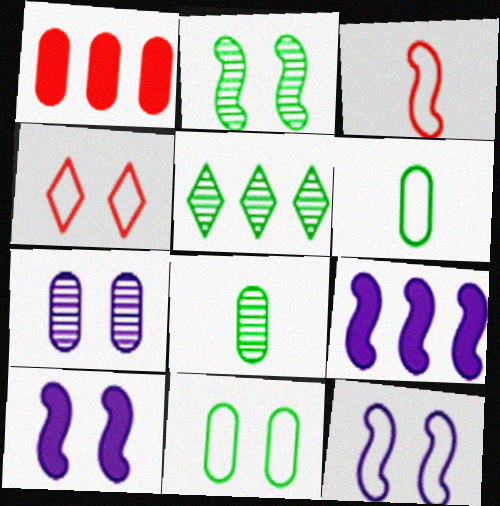[[1, 6, 7], 
[2, 3, 9], 
[2, 5, 8], 
[4, 8, 9], 
[4, 11, 12]]